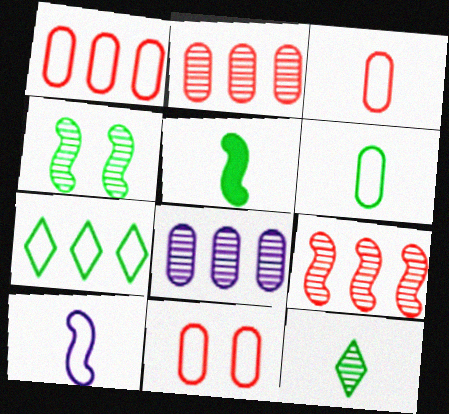[[1, 3, 11], 
[5, 6, 12], 
[7, 10, 11]]